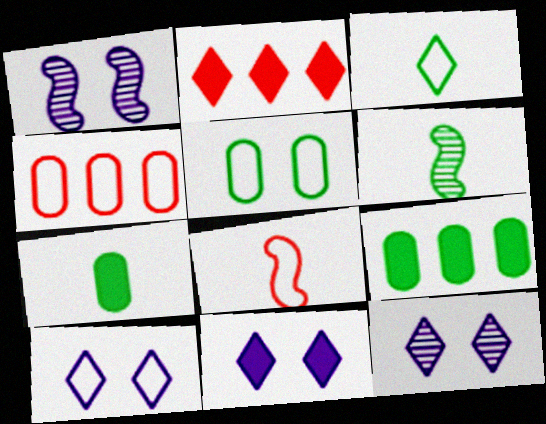[[2, 3, 12], 
[3, 6, 7], 
[4, 6, 11], 
[8, 9, 12], 
[10, 11, 12]]